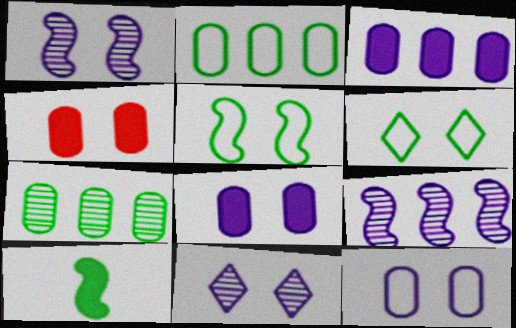[[1, 4, 6], 
[4, 5, 11], 
[6, 7, 10]]